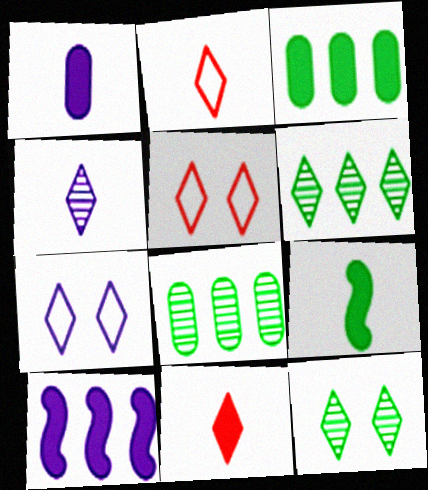[[1, 9, 11], 
[6, 7, 11]]